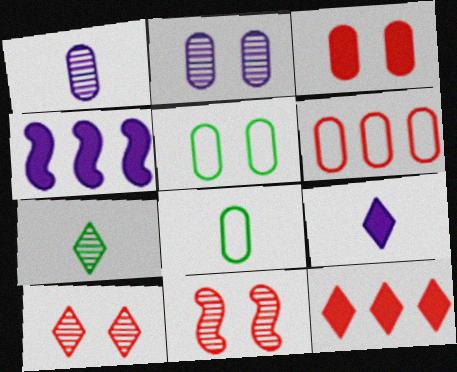[[2, 3, 5], 
[4, 8, 10]]